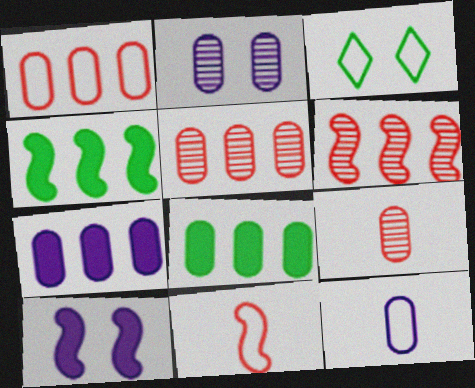[[2, 7, 12]]